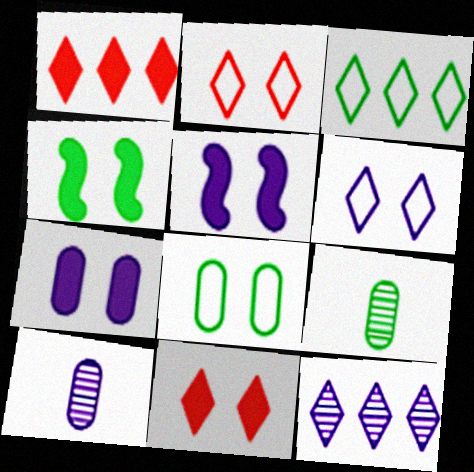[[1, 3, 12], 
[3, 4, 9], 
[4, 7, 11]]